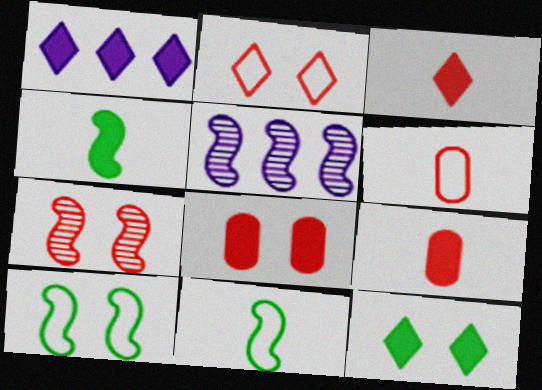[[1, 3, 12], 
[1, 4, 8], 
[2, 7, 8], 
[5, 6, 12]]